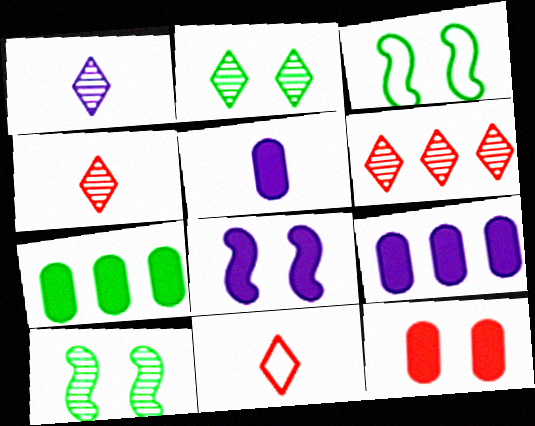[[1, 2, 6], 
[3, 4, 9], 
[3, 5, 6], 
[5, 7, 12], 
[9, 10, 11]]